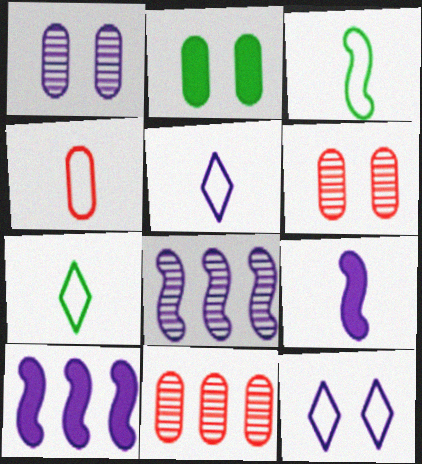[[1, 5, 10], 
[3, 4, 5], 
[6, 7, 10]]